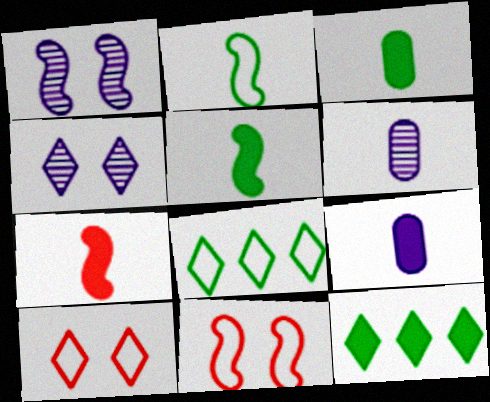[[6, 11, 12]]